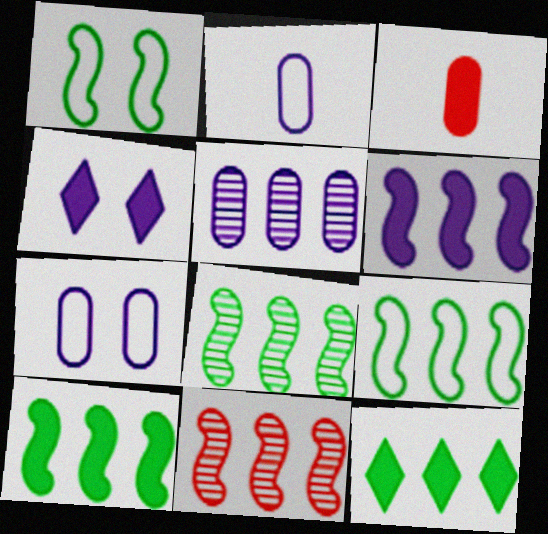[[3, 4, 10], 
[6, 9, 11], 
[8, 9, 10]]